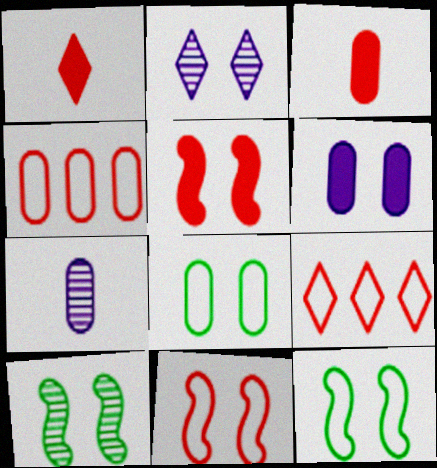[[2, 5, 8]]